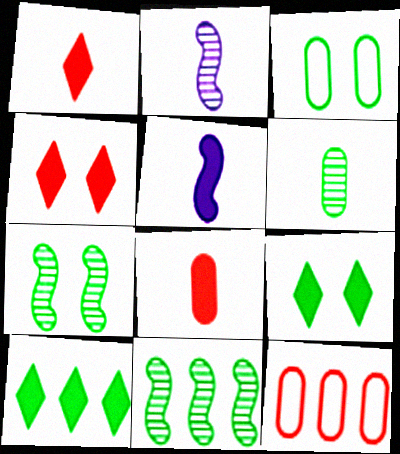[[2, 9, 12], 
[3, 7, 9]]